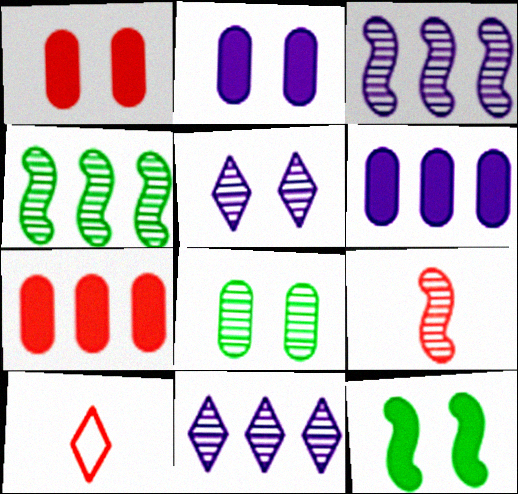[[2, 4, 10], 
[8, 9, 11]]